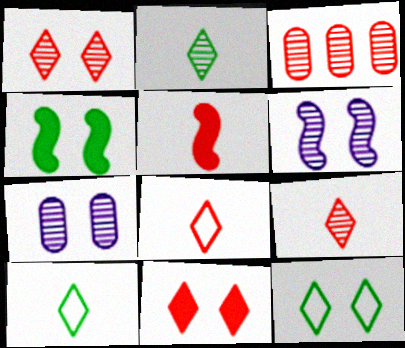[[2, 3, 6]]